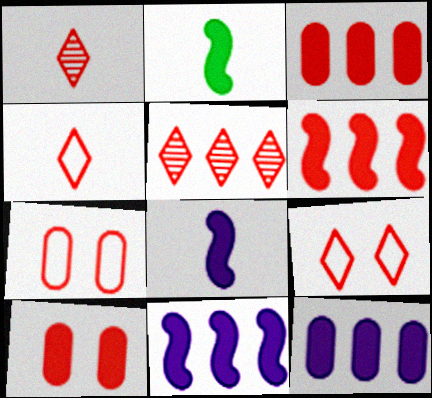[[1, 6, 7]]